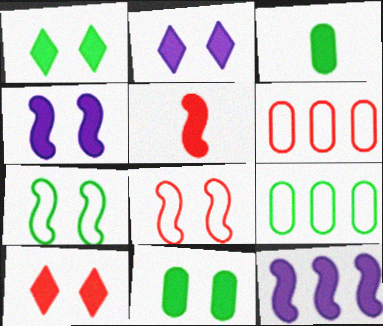[[1, 2, 10], 
[3, 10, 12], 
[4, 10, 11]]